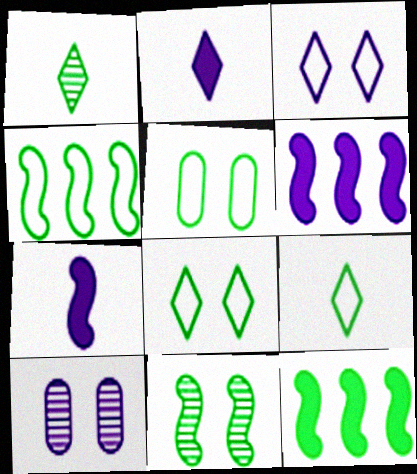[[1, 5, 12], 
[4, 5, 9]]